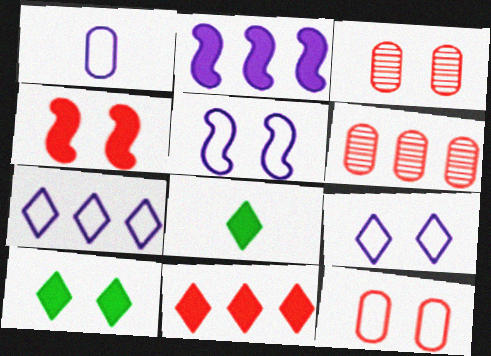[[1, 5, 7], 
[3, 5, 10], 
[5, 6, 8]]